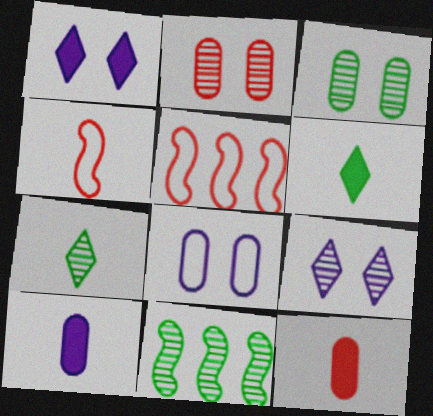[[3, 7, 11], 
[4, 7, 10]]